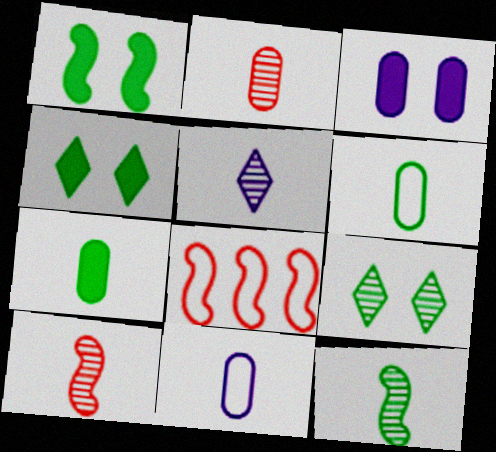[[2, 5, 12], 
[2, 7, 11]]